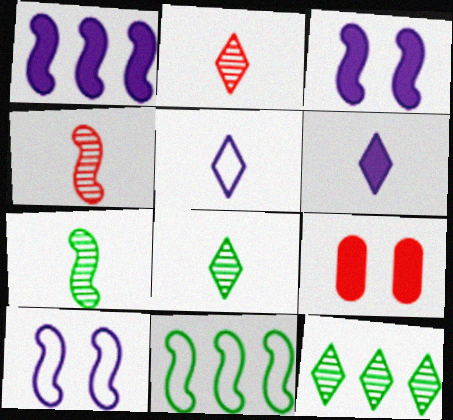[[3, 4, 11]]